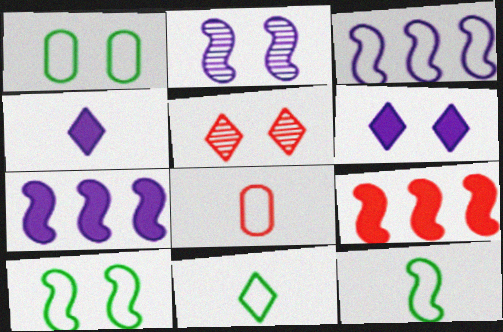[[2, 9, 12], 
[5, 8, 9]]